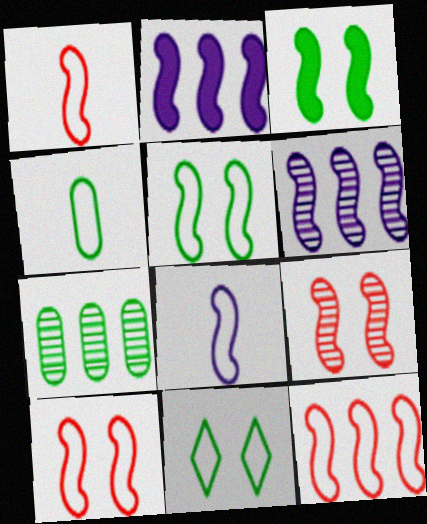[[1, 3, 6], 
[1, 10, 12], 
[5, 8, 12]]